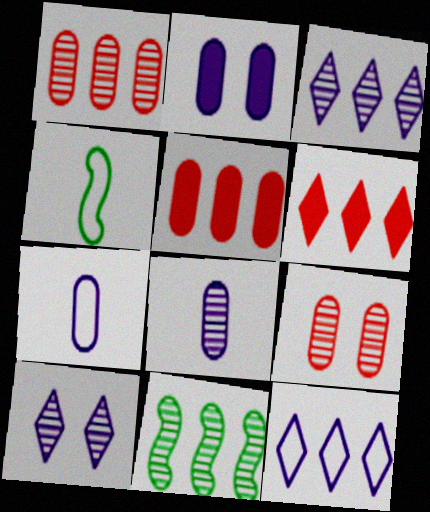[[1, 3, 11], 
[4, 5, 10], 
[5, 11, 12]]